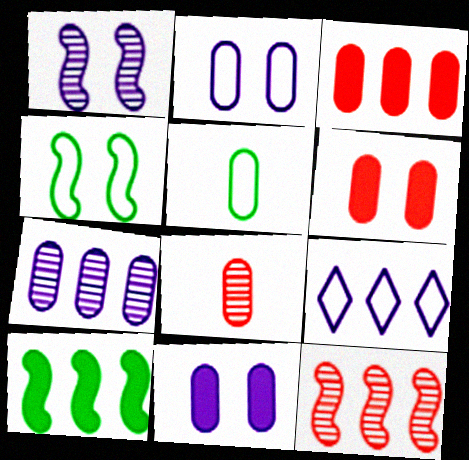[[5, 6, 7]]